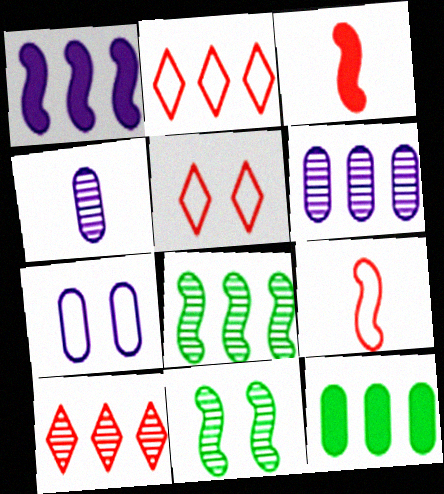[[1, 9, 11], 
[4, 10, 11], 
[6, 8, 10]]